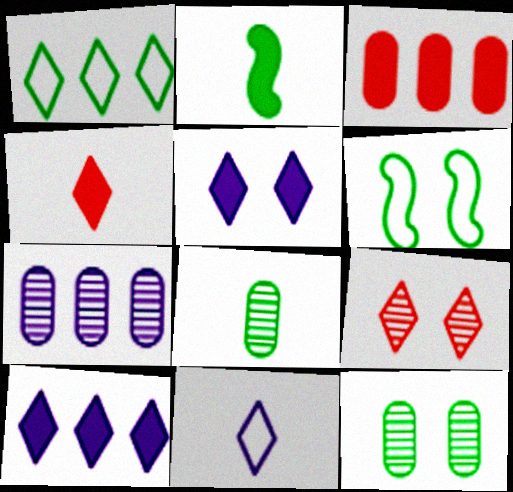[[1, 2, 12], 
[2, 3, 5], 
[4, 6, 7]]